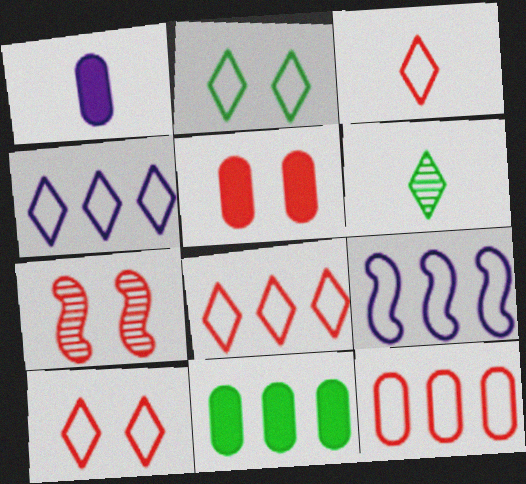[[1, 5, 11], 
[2, 3, 4], 
[3, 8, 10], 
[5, 6, 9], 
[5, 7, 10]]